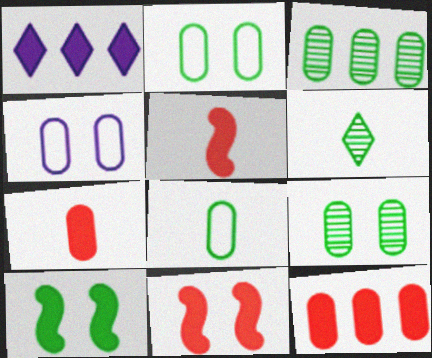[[1, 7, 10], 
[3, 4, 7]]